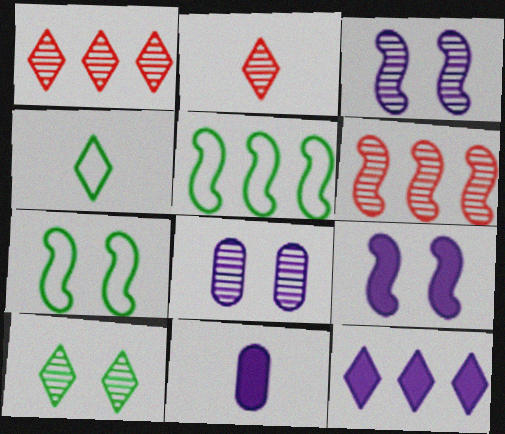[[1, 7, 11], 
[9, 11, 12]]